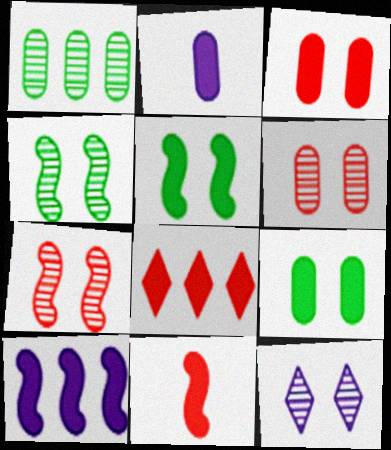[[2, 5, 8], 
[3, 8, 11], 
[4, 6, 12], 
[5, 10, 11]]